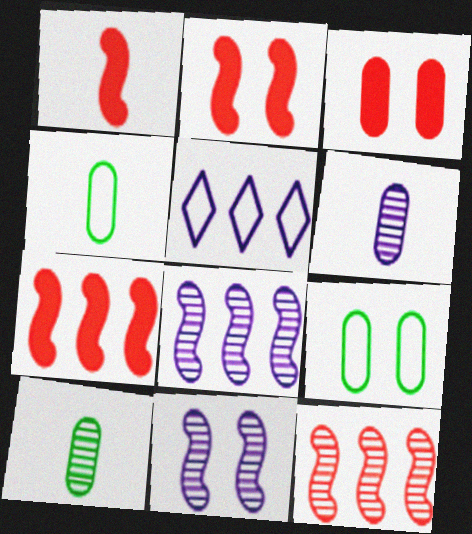[[1, 2, 7], 
[2, 5, 10]]